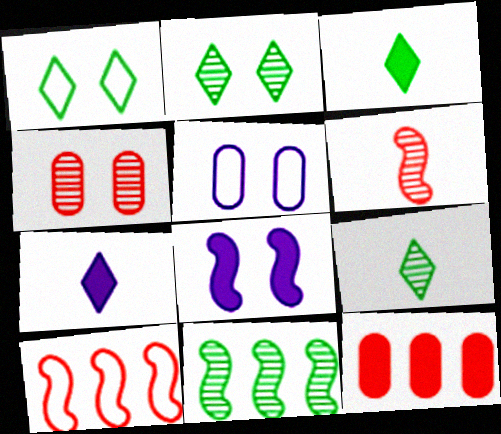[[1, 4, 8], 
[3, 8, 12]]